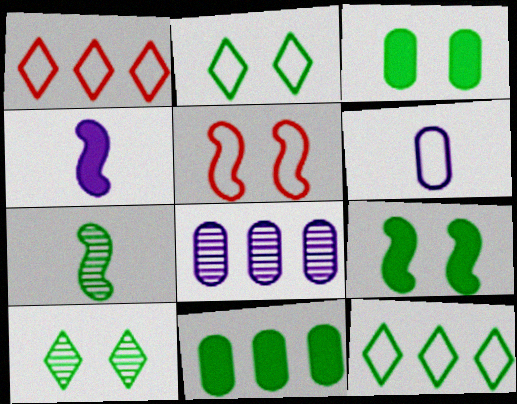[[2, 7, 11], 
[3, 7, 12], 
[5, 6, 12]]